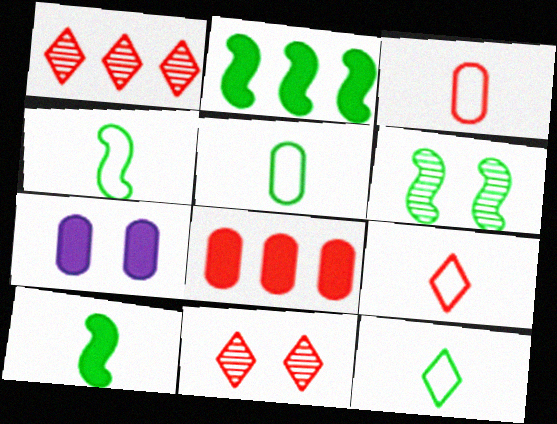[[1, 4, 7], 
[2, 4, 6], 
[4, 5, 12]]